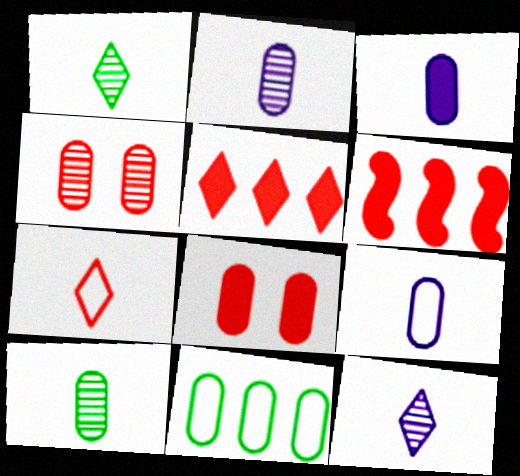[[2, 3, 9], 
[2, 8, 11], 
[3, 4, 11], 
[4, 6, 7]]